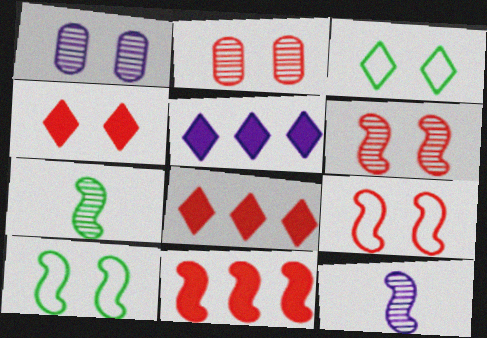[[1, 4, 10], 
[2, 4, 9], 
[10, 11, 12]]